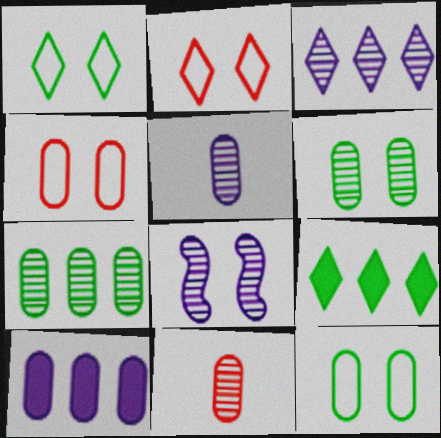[[3, 5, 8], 
[10, 11, 12]]